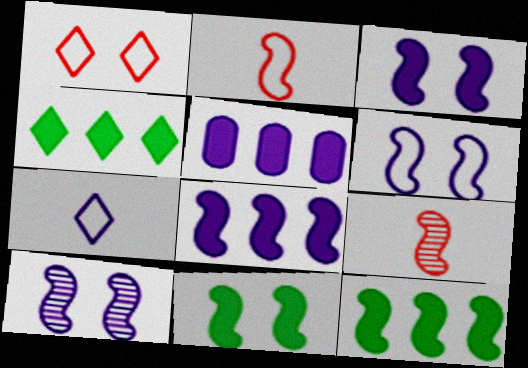[[2, 10, 12], 
[3, 6, 10], 
[5, 7, 10], 
[6, 9, 12]]